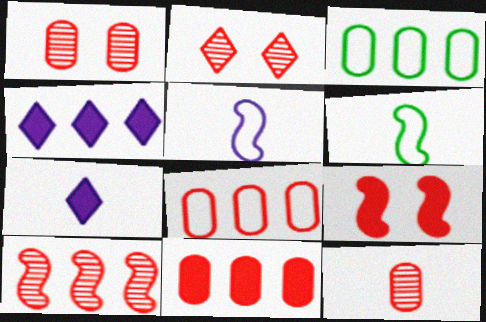[[1, 4, 6], 
[2, 10, 12], 
[3, 4, 10], 
[6, 7, 12]]